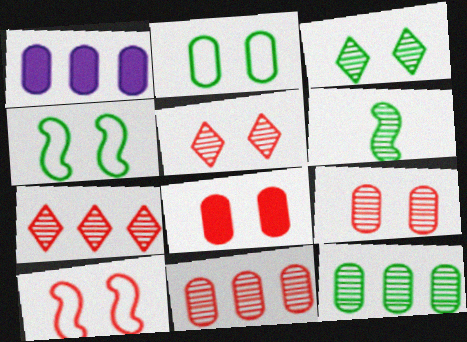[[3, 6, 12], 
[5, 8, 10]]